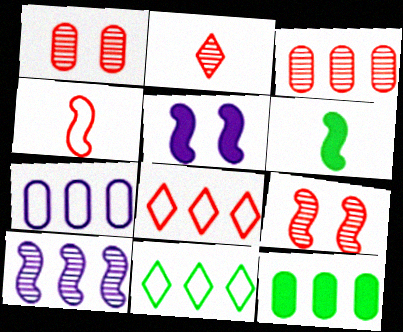[[2, 3, 9], 
[3, 7, 12], 
[8, 10, 12]]